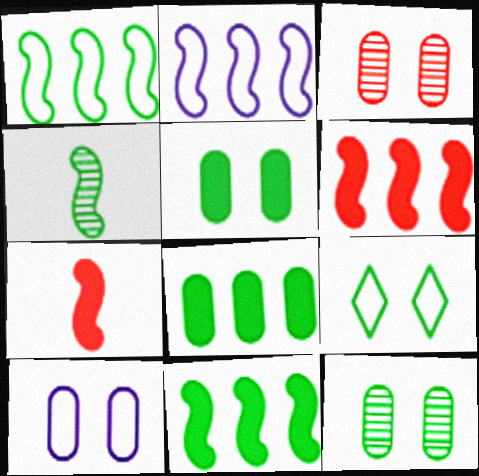[[3, 5, 10], 
[4, 8, 9]]